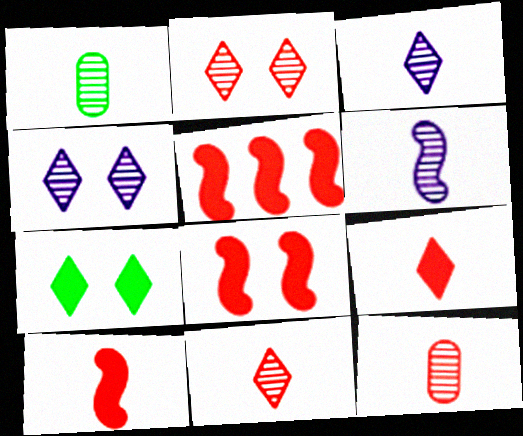[[1, 6, 11], 
[5, 8, 10]]